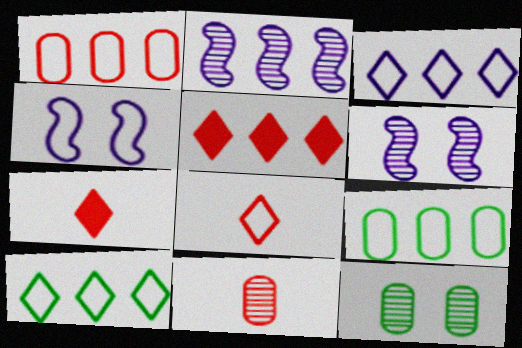[[2, 5, 9], 
[4, 8, 9], 
[6, 7, 9]]